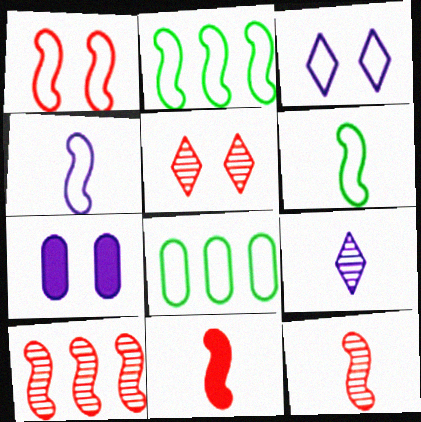[[1, 2, 4], 
[1, 10, 11]]